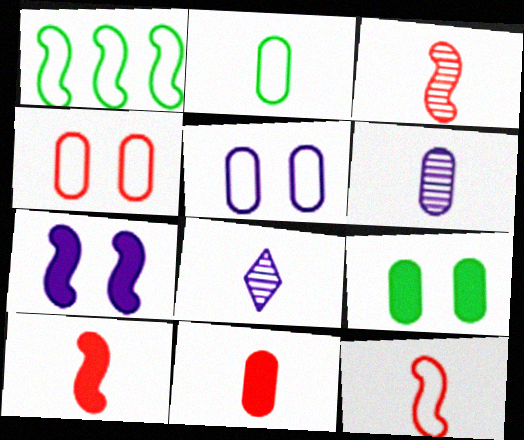[[1, 3, 7], 
[2, 6, 11], 
[2, 8, 10], 
[3, 10, 12]]